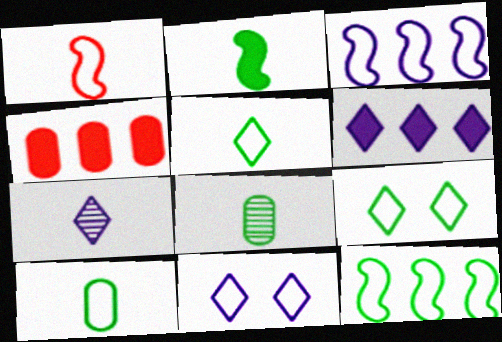[[2, 5, 8], 
[6, 7, 11], 
[9, 10, 12]]